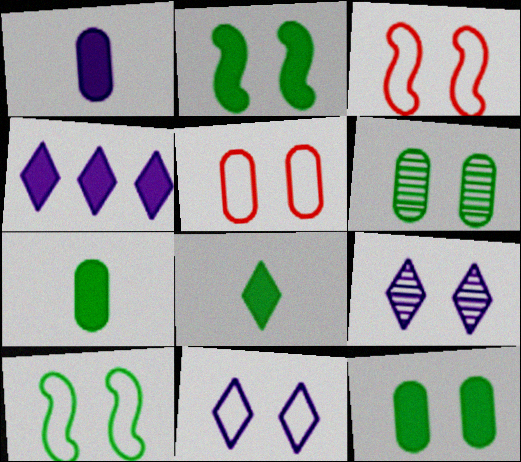[[2, 5, 9], 
[3, 9, 12], 
[5, 10, 11]]